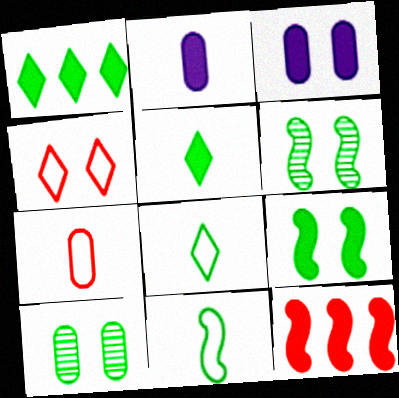[[1, 10, 11], 
[3, 4, 6], 
[3, 5, 12]]